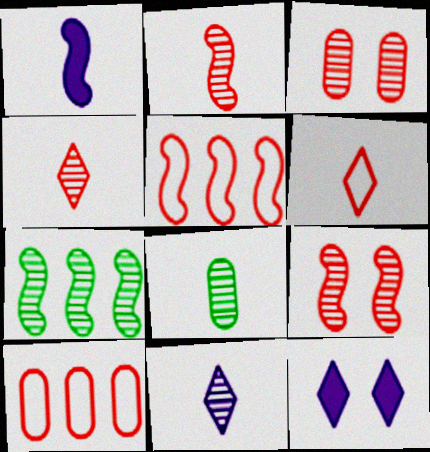[[1, 6, 8], 
[2, 8, 11], 
[3, 7, 11], 
[5, 8, 12]]